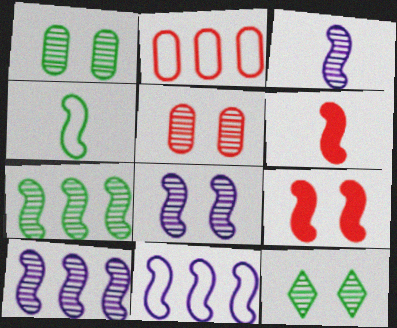[[3, 4, 6], 
[3, 8, 10], 
[4, 9, 10], 
[5, 8, 12]]